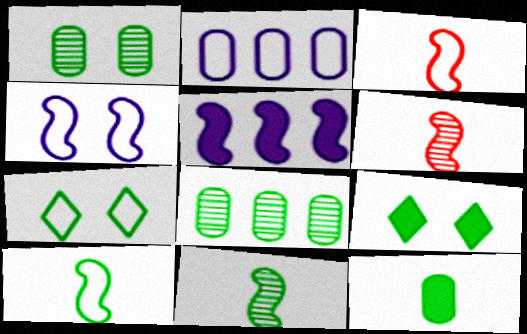[[2, 3, 7], 
[2, 6, 9], 
[8, 9, 10]]